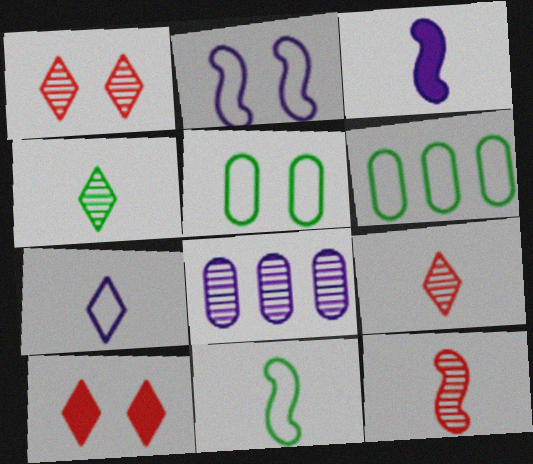[[1, 3, 6], 
[3, 11, 12], 
[8, 10, 11]]